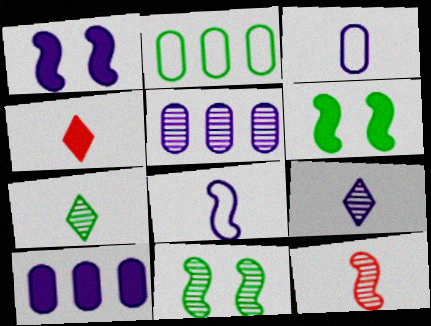[[2, 6, 7], 
[4, 6, 10]]